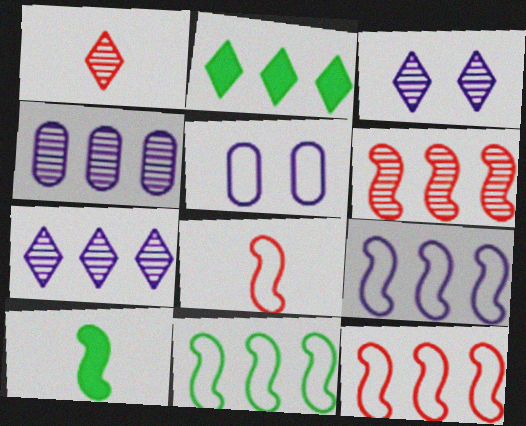[[2, 4, 12], 
[9, 11, 12]]